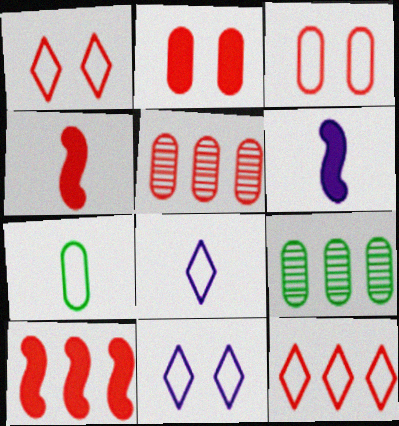[[1, 4, 5], 
[1, 6, 9], 
[4, 9, 11], 
[5, 10, 12]]